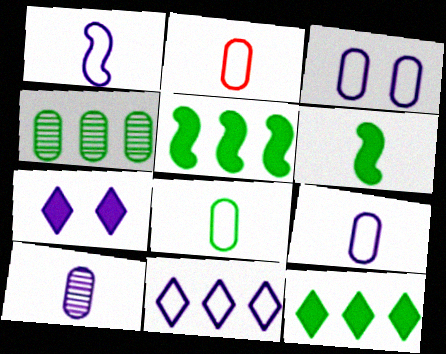[[1, 3, 11], 
[2, 8, 9]]